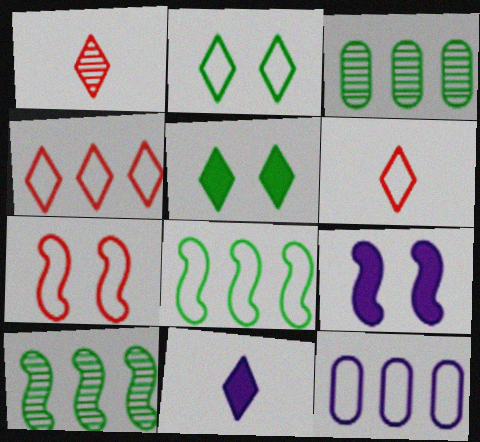[[3, 6, 9], 
[3, 7, 11], 
[4, 8, 12]]